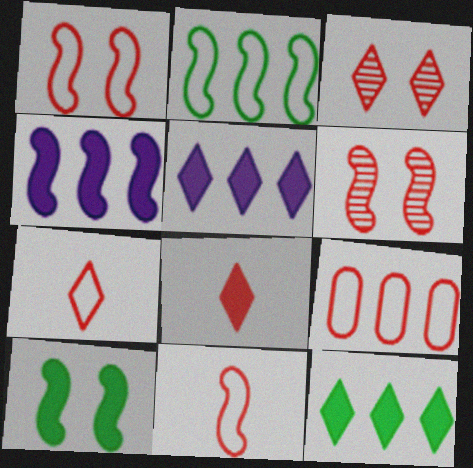[[1, 7, 9], 
[6, 8, 9]]